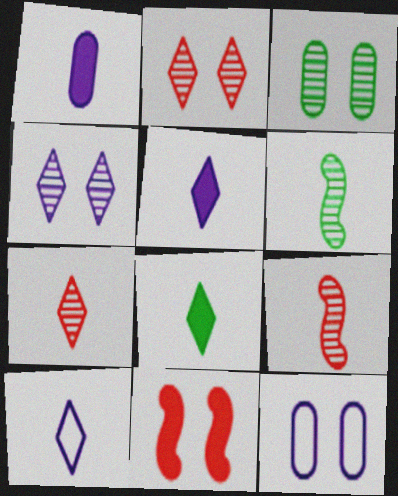[[7, 8, 10]]